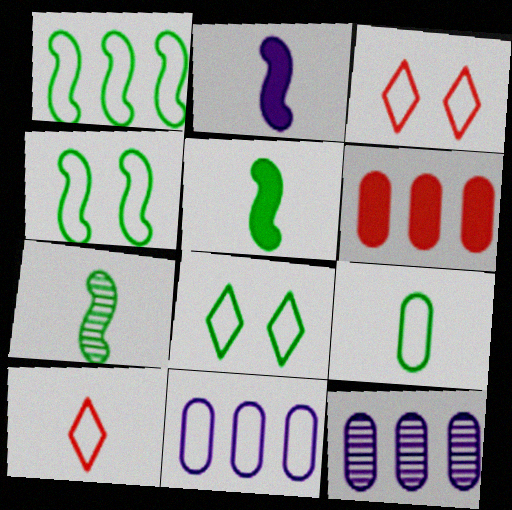[[1, 8, 9], 
[3, 5, 12], 
[4, 10, 11]]